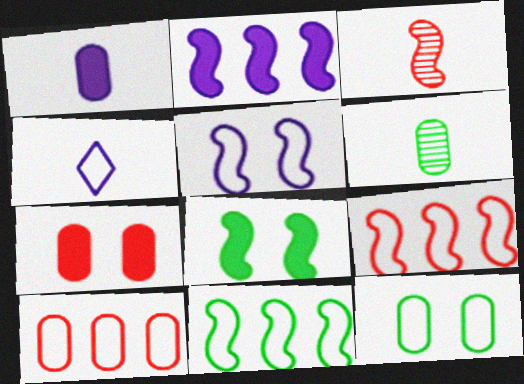[[4, 9, 12]]